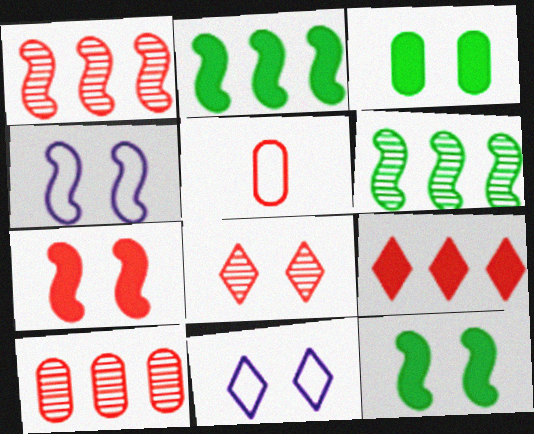[[3, 4, 8]]